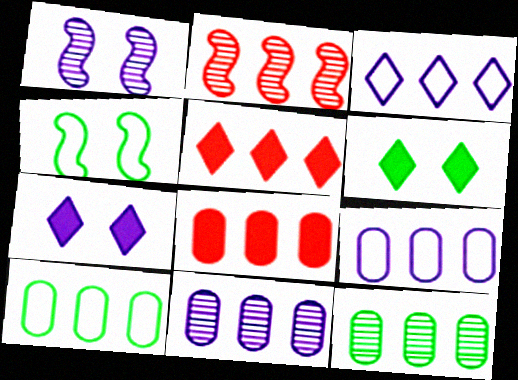[[8, 9, 12], 
[8, 10, 11]]